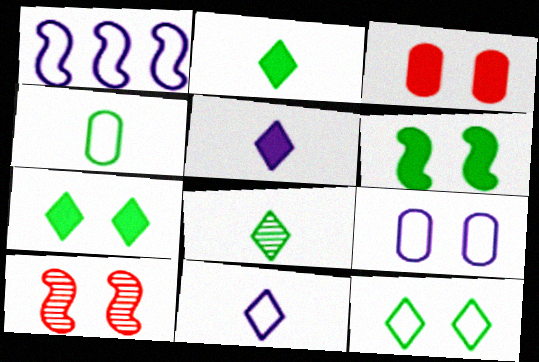[[1, 3, 8], 
[1, 9, 11], 
[7, 9, 10]]